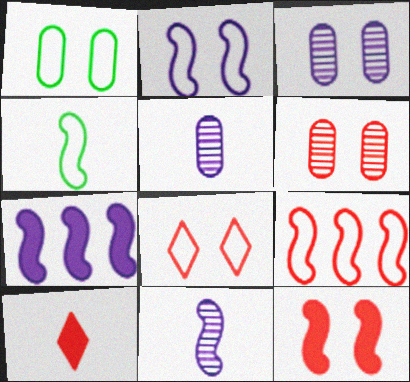[[1, 2, 8], 
[2, 4, 9], 
[2, 7, 11], 
[4, 5, 10], 
[6, 8, 12], 
[6, 9, 10]]